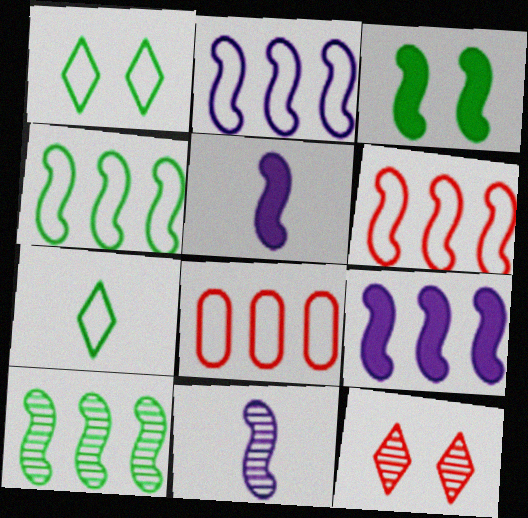[[2, 4, 6], 
[3, 6, 11], 
[6, 9, 10]]